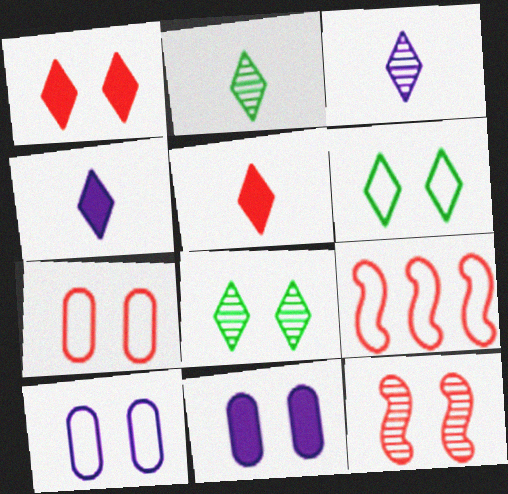[[1, 7, 12], 
[2, 9, 11], 
[6, 11, 12]]